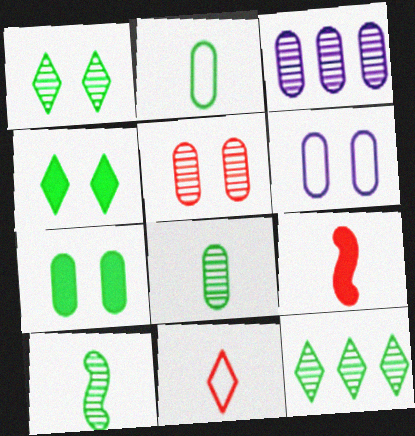[[3, 5, 8], 
[5, 6, 7], 
[6, 9, 12]]